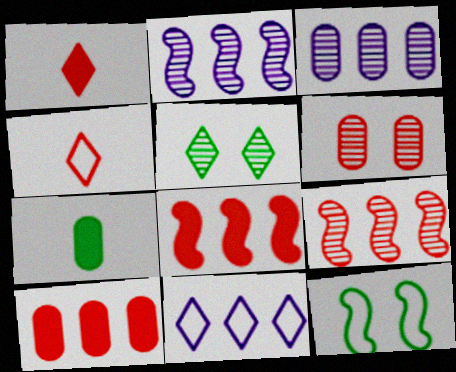[[1, 3, 12], 
[1, 5, 11], 
[4, 6, 8]]